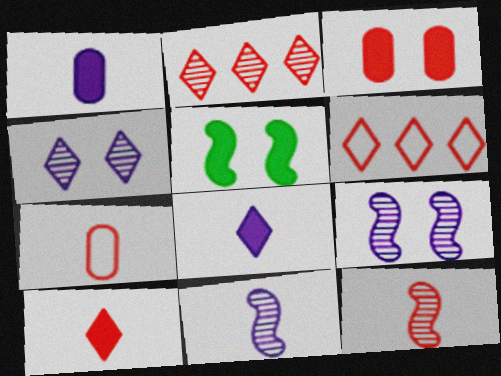[[3, 6, 12], 
[7, 10, 12]]